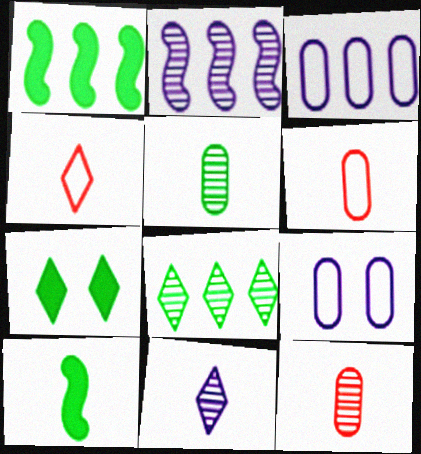[[2, 6, 7], 
[6, 10, 11]]